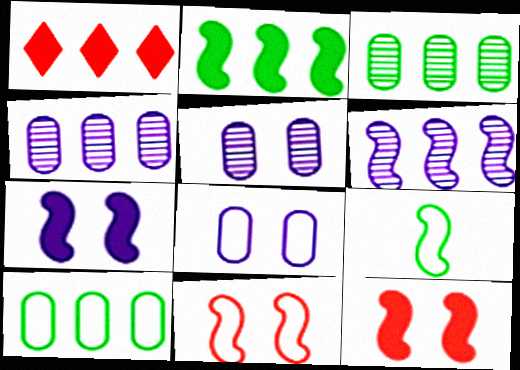[[1, 5, 9], 
[1, 6, 10], 
[6, 9, 12]]